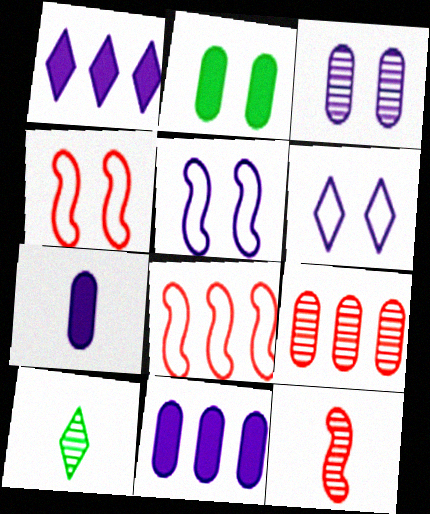[[4, 10, 11]]